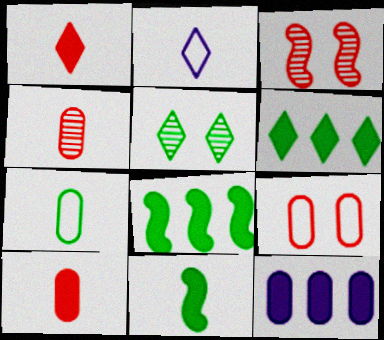[[2, 4, 11], 
[5, 7, 8]]